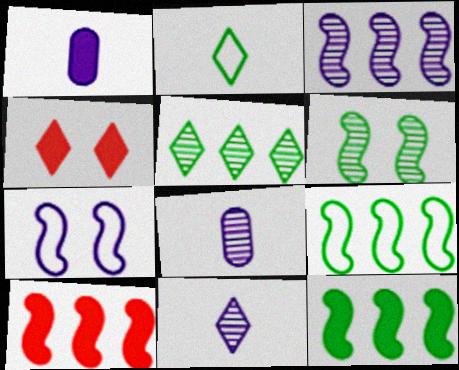[[1, 4, 12], 
[3, 9, 10], 
[4, 8, 9]]